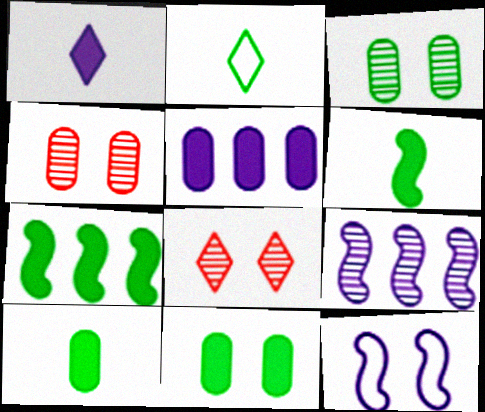[[2, 3, 7], 
[8, 11, 12]]